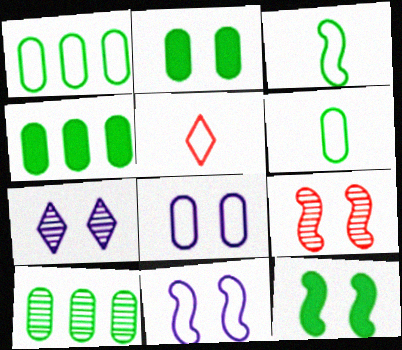[[1, 4, 10], 
[1, 5, 11], 
[2, 6, 10], 
[9, 11, 12]]